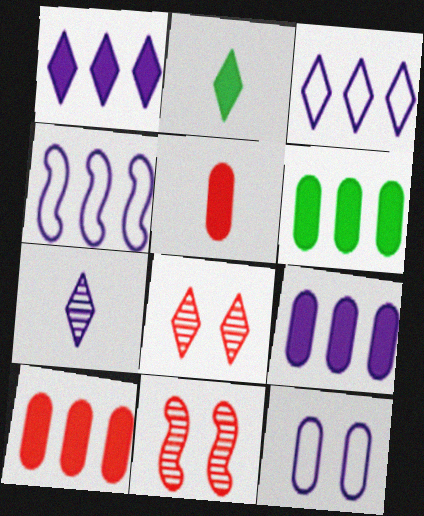[[2, 3, 8], 
[6, 9, 10]]